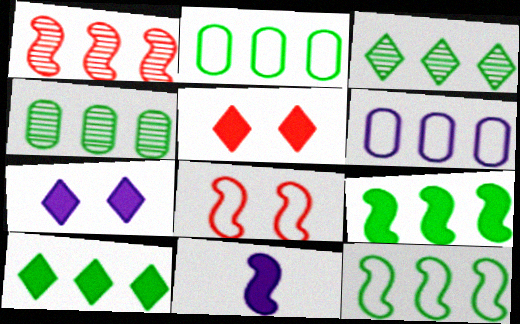[[1, 6, 10], 
[2, 3, 9], 
[4, 10, 12]]